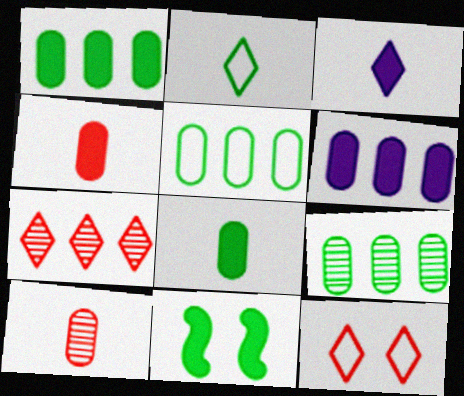[[1, 5, 9], 
[2, 9, 11]]